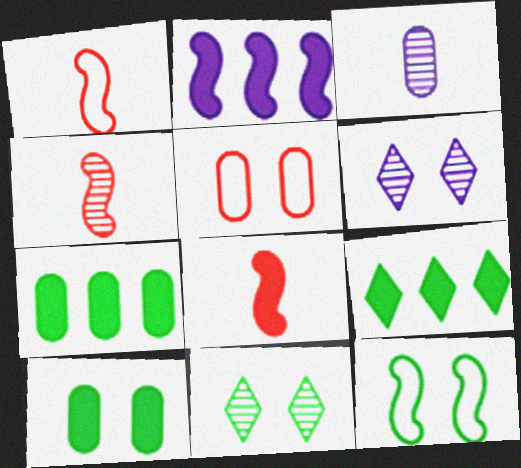[[1, 4, 8], 
[1, 6, 7], 
[2, 4, 12], 
[3, 5, 7], 
[10, 11, 12]]